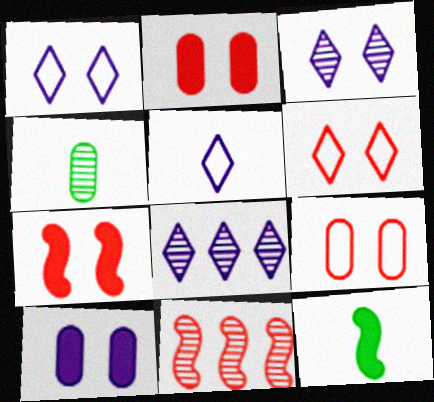[[3, 4, 11], 
[8, 9, 12]]